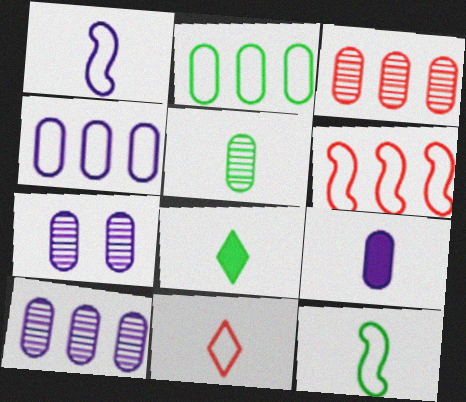[[3, 5, 7], 
[4, 7, 9], 
[5, 8, 12], 
[6, 7, 8]]